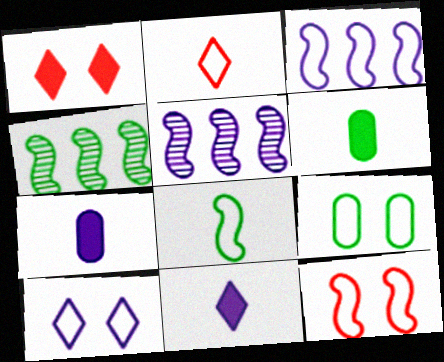[[2, 3, 9], 
[3, 8, 12], 
[5, 7, 10], 
[9, 10, 12]]